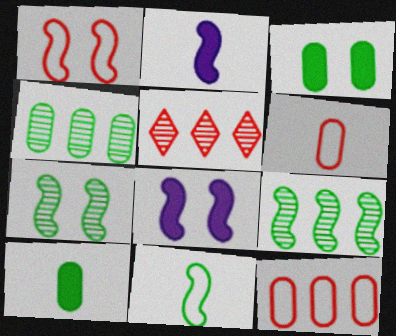[[1, 2, 9], 
[1, 7, 8]]